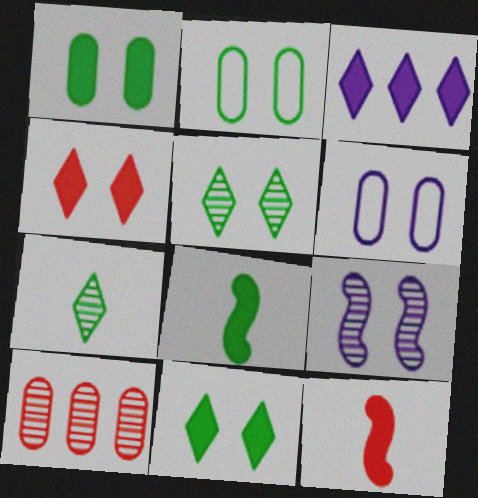[[1, 3, 12], 
[2, 4, 9], 
[7, 9, 10]]